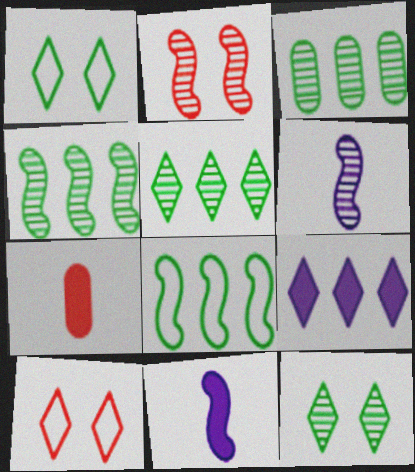[[2, 4, 6], 
[2, 8, 11], 
[3, 4, 5], 
[3, 10, 11]]